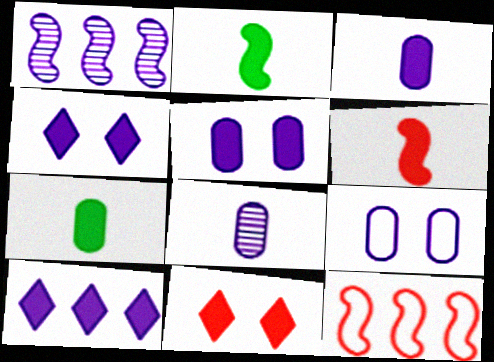[]